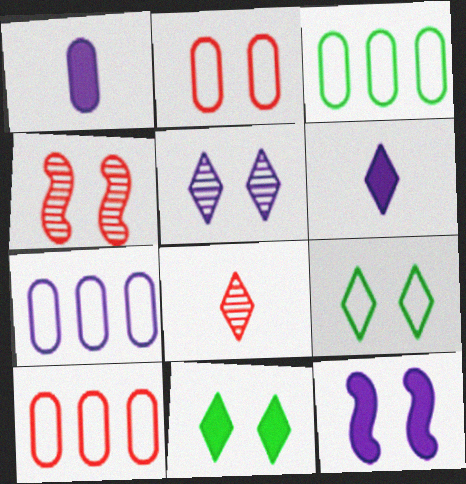[[3, 4, 6], 
[3, 7, 10], 
[3, 8, 12]]